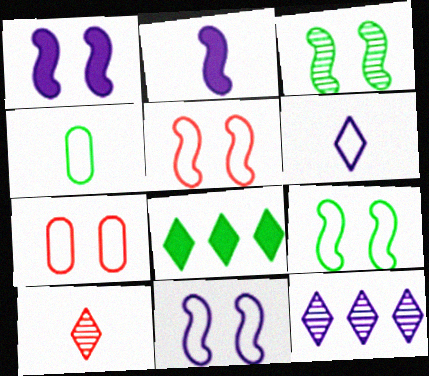[[1, 3, 5], 
[2, 4, 10], 
[3, 4, 8], 
[5, 9, 11]]